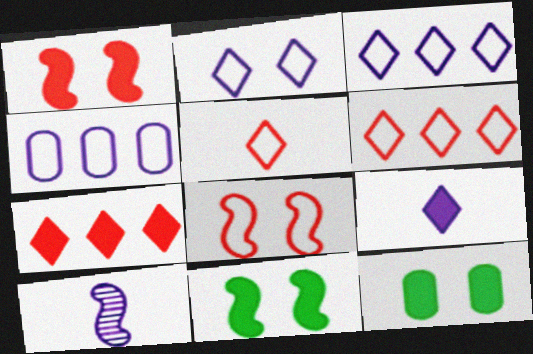[[6, 10, 12]]